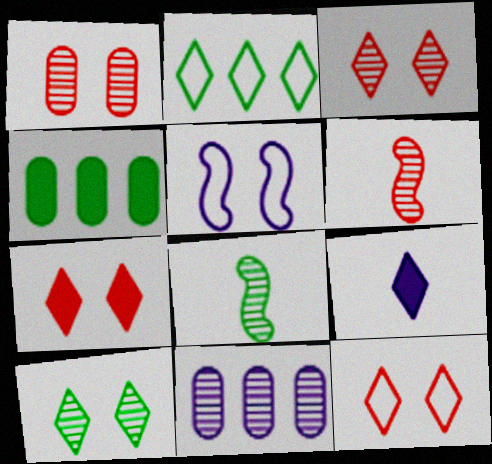[[2, 3, 9], 
[3, 7, 12], 
[3, 8, 11], 
[5, 9, 11], 
[6, 10, 11]]